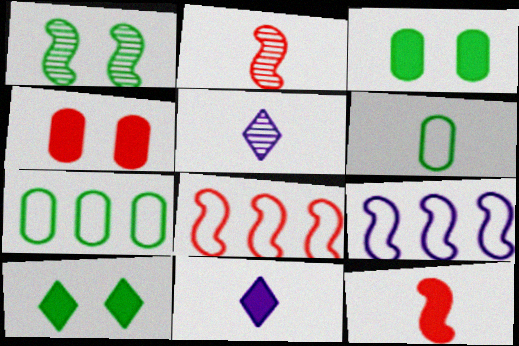[[1, 9, 12], 
[2, 6, 11], 
[3, 5, 8], 
[5, 6, 12]]